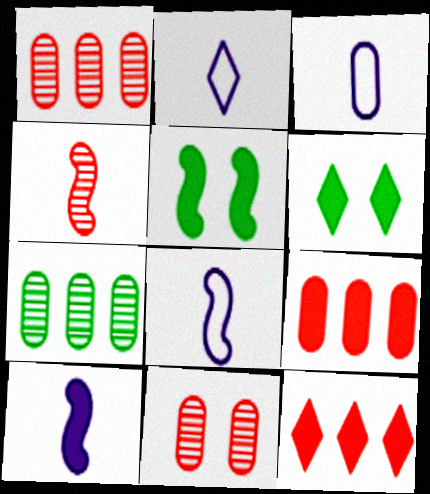[[1, 2, 5], 
[1, 6, 8], 
[2, 3, 8], 
[6, 9, 10]]